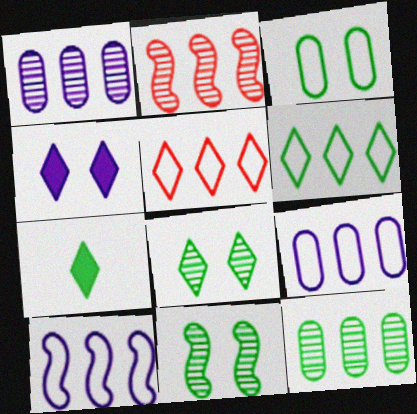[[6, 7, 8]]